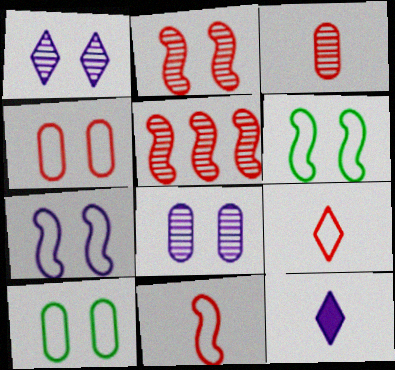[[5, 10, 12]]